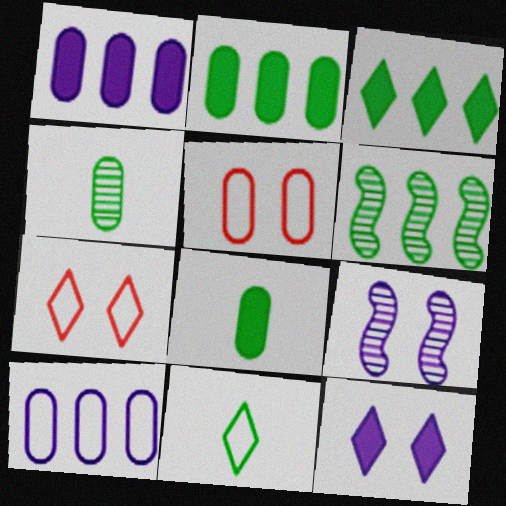[[1, 4, 5]]